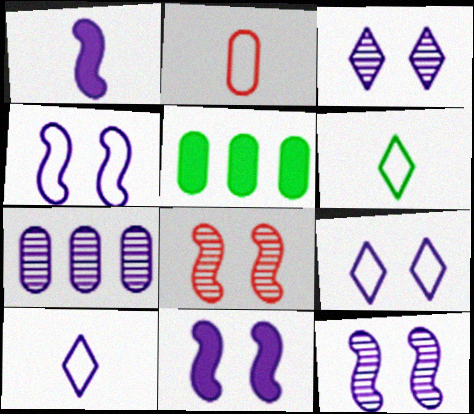[[1, 7, 9], 
[4, 11, 12], 
[5, 8, 10], 
[7, 10, 11]]